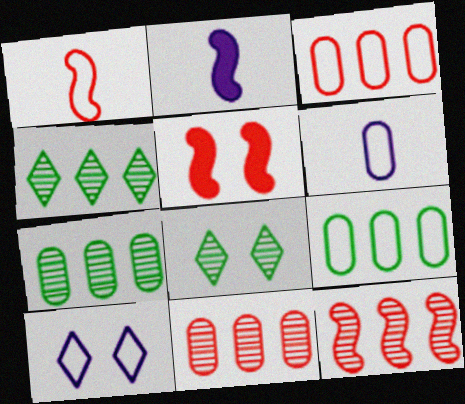[[1, 5, 12], 
[1, 9, 10], 
[2, 3, 8], 
[4, 5, 6]]